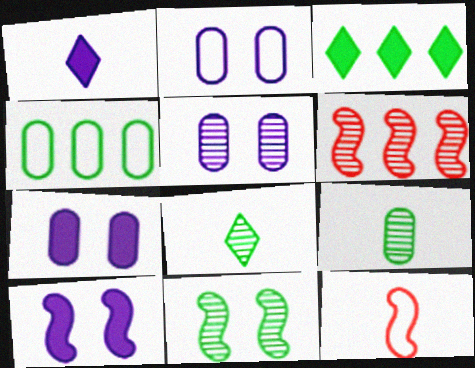[[1, 9, 12], 
[2, 5, 7], 
[3, 5, 12], 
[5, 6, 8]]